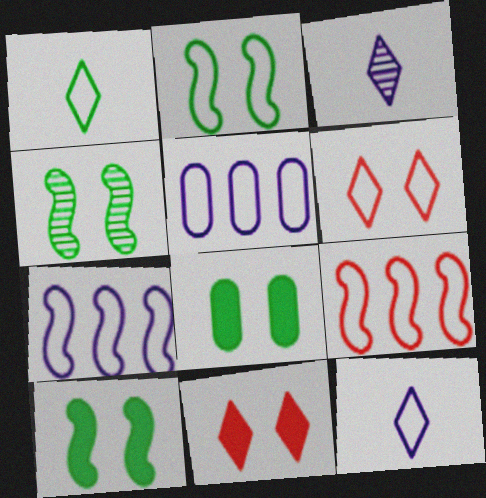[[2, 4, 10], 
[3, 8, 9]]